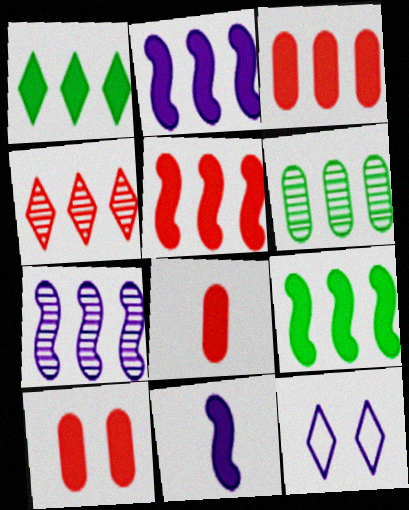[[1, 2, 3], 
[1, 10, 11], 
[2, 5, 9], 
[3, 8, 10], 
[4, 6, 7]]